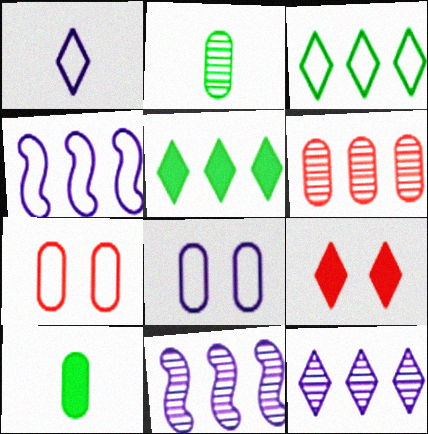[[1, 4, 8], 
[2, 4, 9], 
[4, 5, 6], 
[6, 8, 10]]